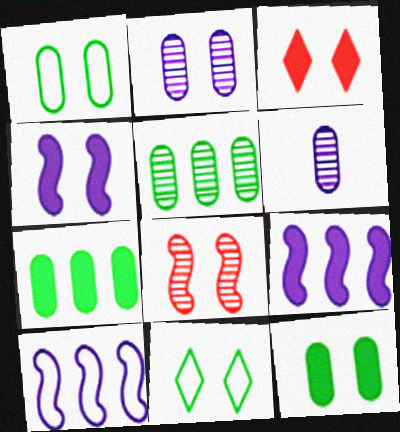[[3, 4, 12]]